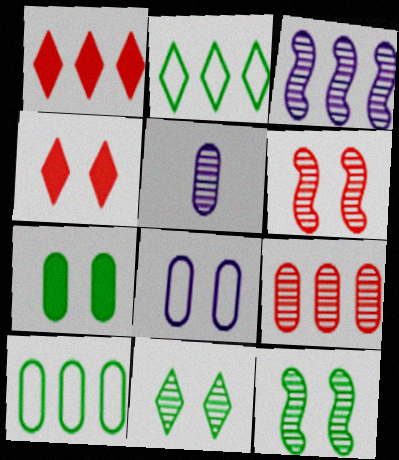[[1, 3, 10], 
[4, 8, 12]]